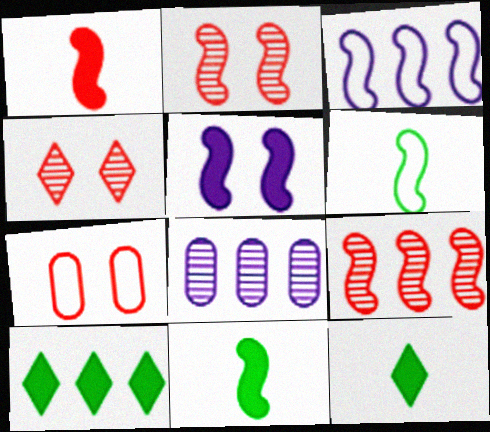[[2, 3, 11], 
[5, 6, 9]]